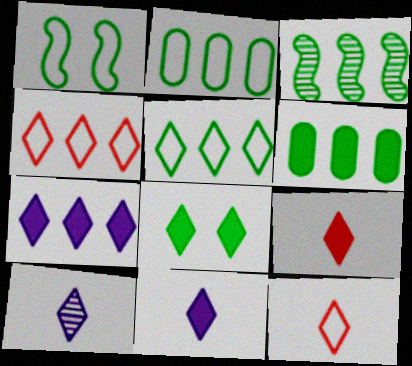[[3, 5, 6], 
[4, 8, 10], 
[7, 8, 9]]